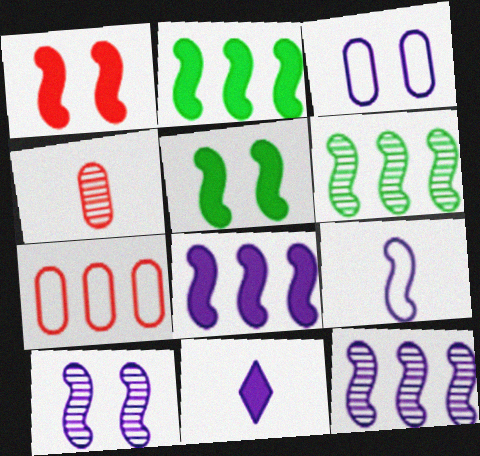[[1, 6, 9], 
[3, 11, 12], 
[8, 9, 10]]